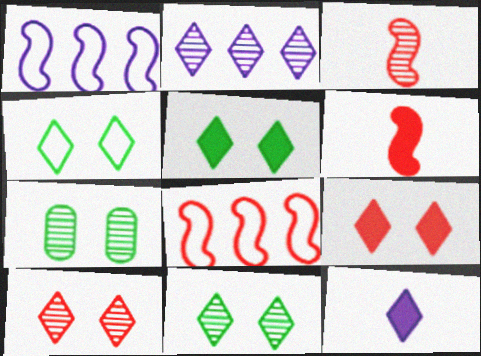[[2, 3, 7], 
[4, 5, 11], 
[7, 8, 12]]